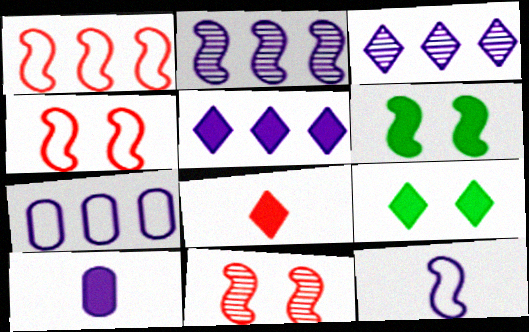[[2, 5, 7], 
[5, 8, 9]]